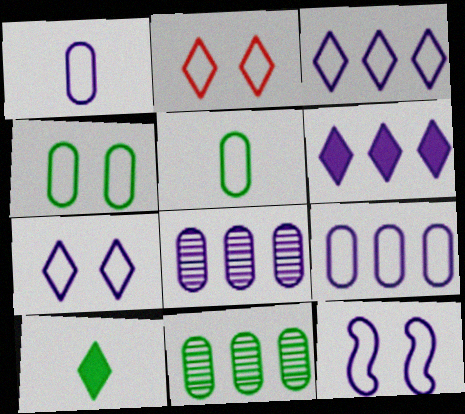[[1, 3, 12], 
[2, 4, 12]]